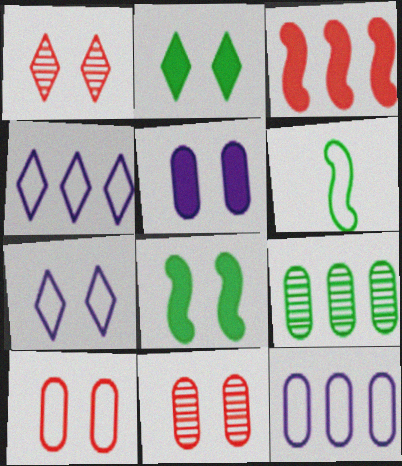[[1, 2, 7], 
[2, 6, 9], 
[3, 4, 9], 
[4, 6, 10], 
[7, 8, 11]]